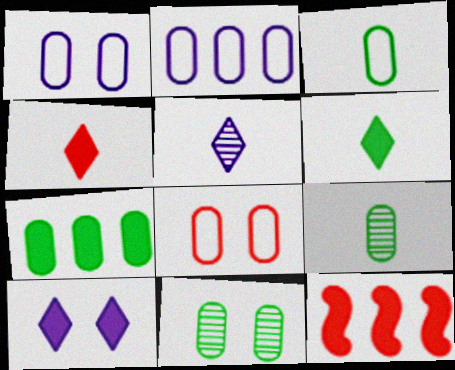[[2, 3, 8], 
[3, 7, 11]]